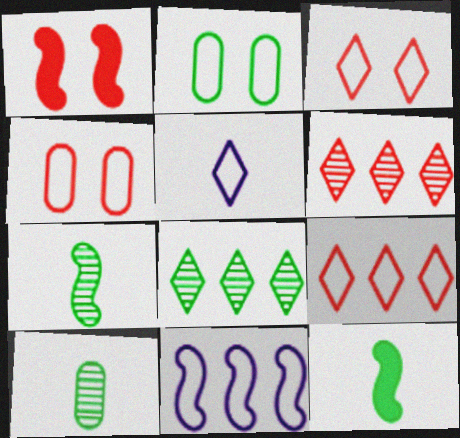[[1, 7, 11], 
[2, 8, 12]]